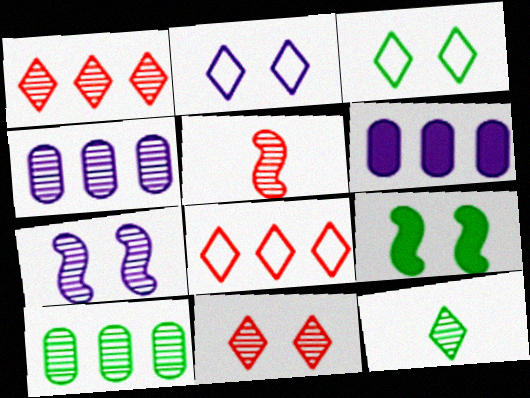[[3, 5, 6]]